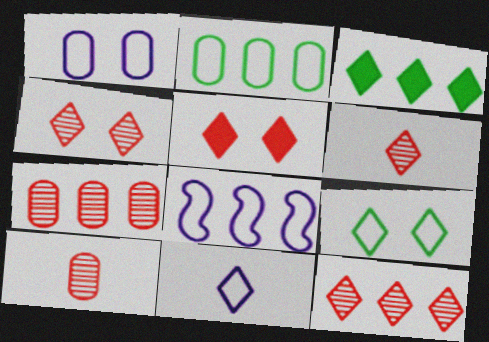[[1, 8, 11], 
[3, 4, 11], 
[3, 7, 8], 
[4, 6, 12]]